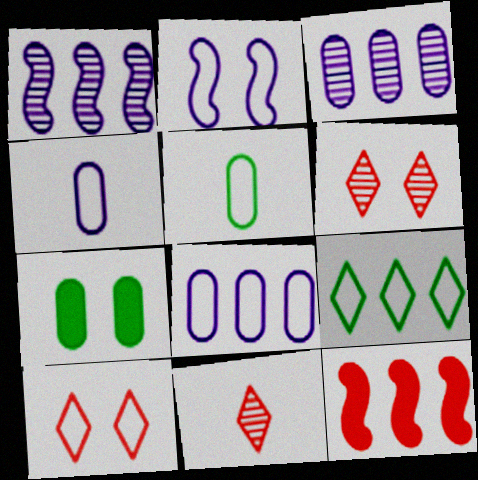[[2, 6, 7], 
[3, 9, 12]]